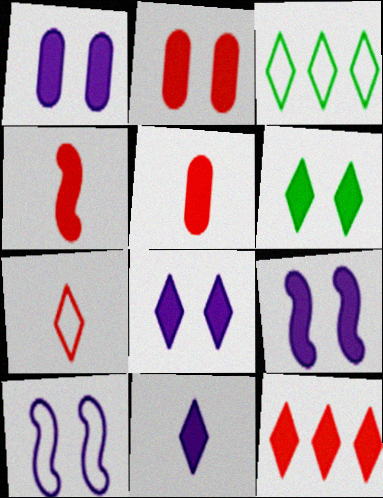[[1, 8, 9], 
[2, 4, 12], 
[2, 6, 9], 
[6, 11, 12]]